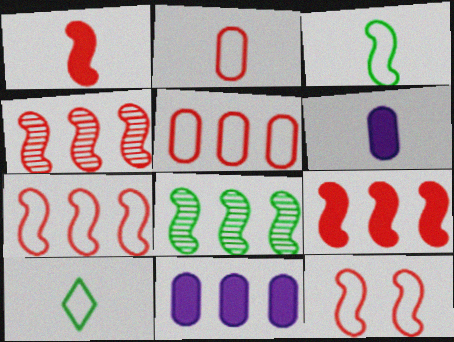[[1, 4, 12], 
[4, 7, 9]]